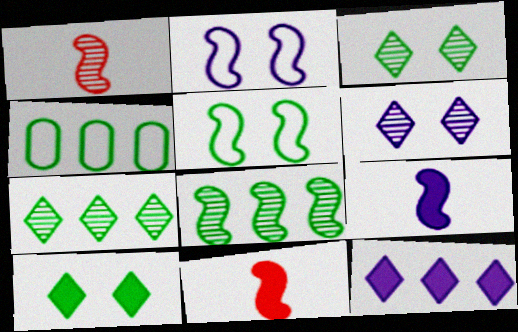[[2, 8, 11], 
[4, 6, 11]]